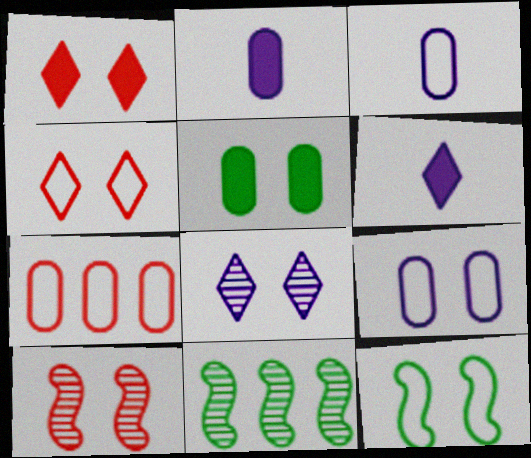[[1, 3, 11], 
[2, 4, 11], 
[4, 9, 12]]